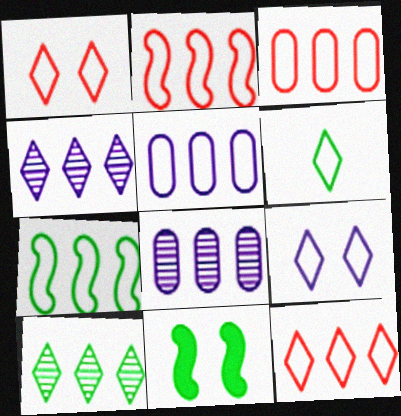[[2, 3, 12], 
[5, 7, 12], 
[6, 9, 12]]